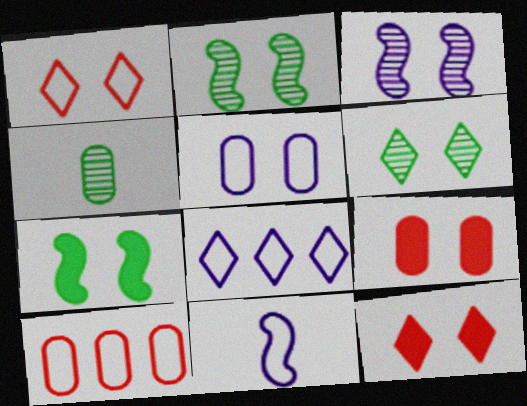[[2, 5, 12], 
[5, 8, 11]]